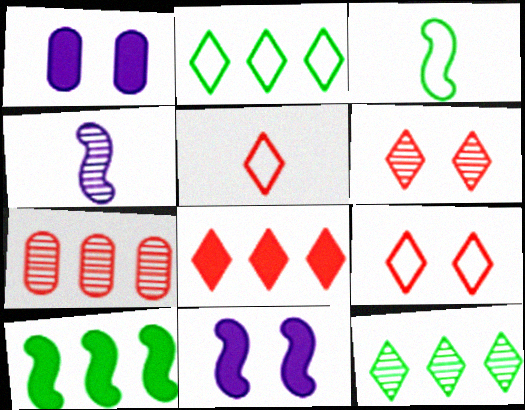[[5, 6, 8]]